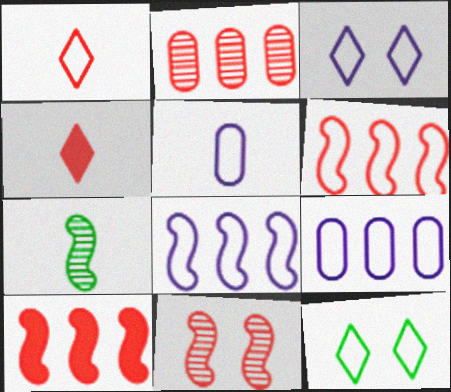[[3, 5, 8], 
[4, 5, 7], 
[5, 6, 12]]